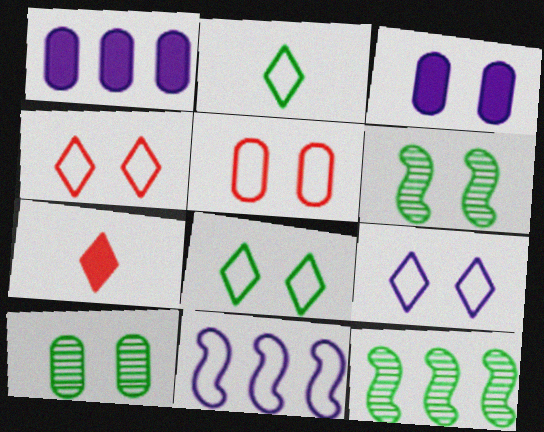[[2, 5, 11], 
[3, 4, 6], 
[3, 5, 10], 
[4, 8, 9], 
[7, 10, 11]]